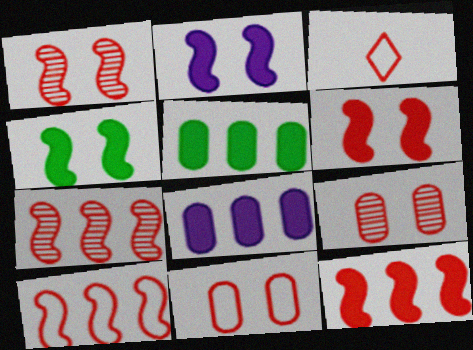[[2, 4, 6], 
[3, 9, 12], 
[3, 10, 11], 
[7, 10, 12]]